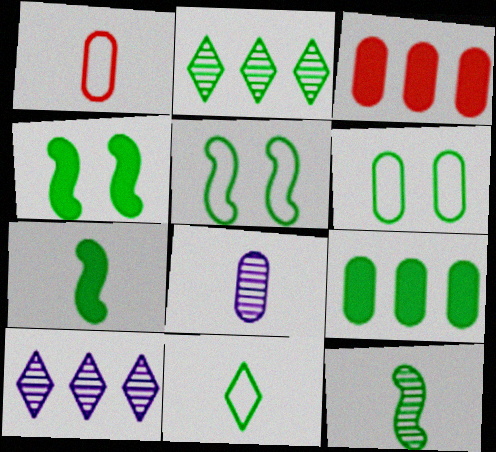[[1, 4, 10], 
[2, 6, 7], 
[3, 6, 8]]